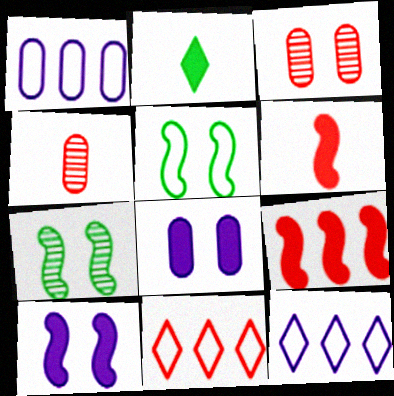[[2, 8, 9], 
[3, 6, 11]]